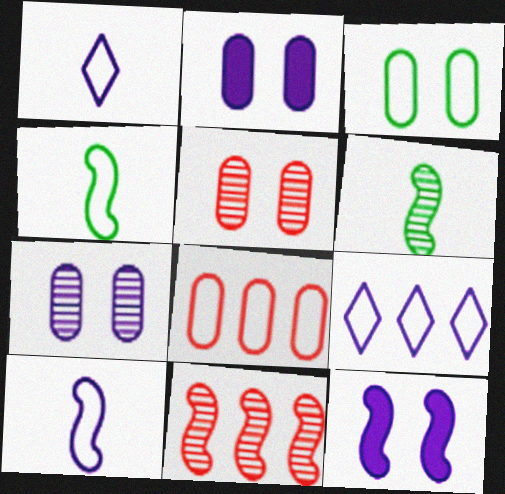[[2, 3, 5], 
[4, 11, 12]]